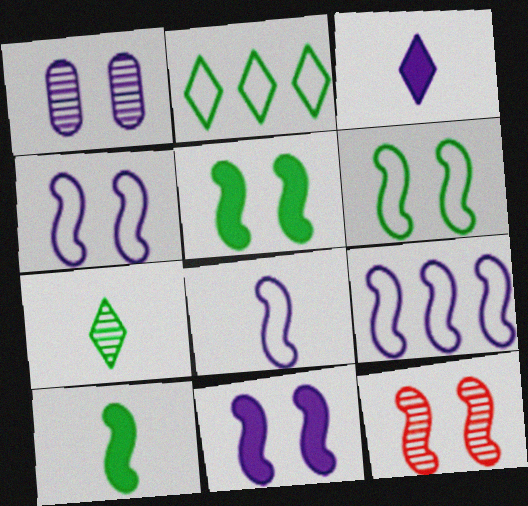[[1, 3, 9], 
[4, 5, 12], 
[4, 8, 9], 
[6, 11, 12], 
[9, 10, 12]]